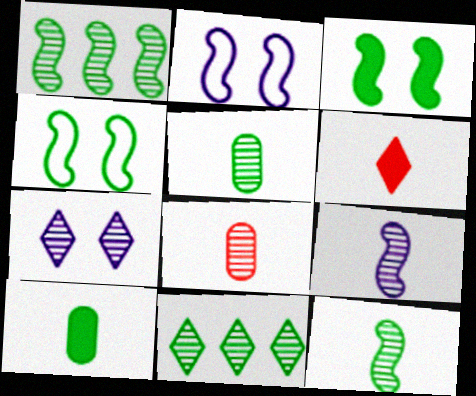[[1, 7, 8], 
[4, 10, 11]]